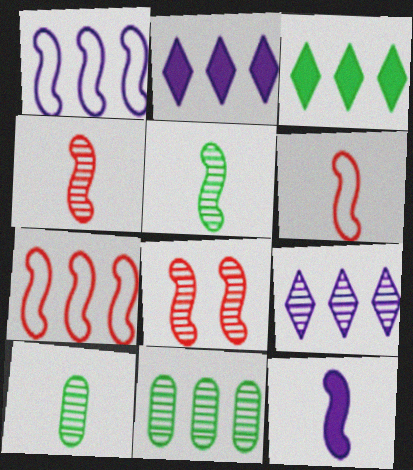[[2, 7, 11], 
[5, 6, 12], 
[8, 9, 10]]